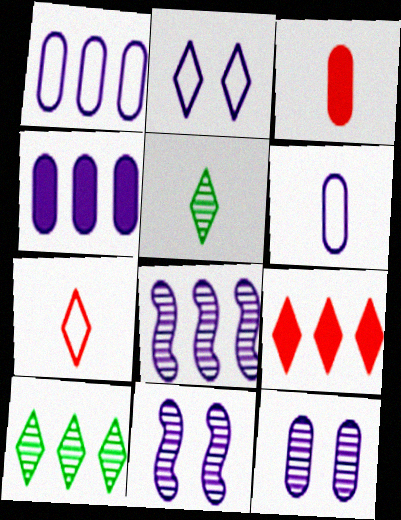[[2, 5, 9], 
[4, 6, 12]]